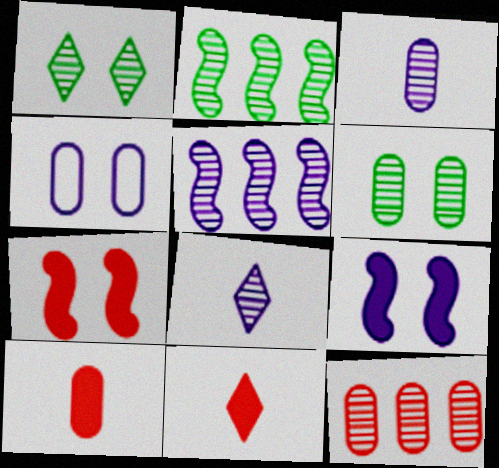[[1, 4, 7], 
[2, 4, 11], 
[3, 6, 12]]